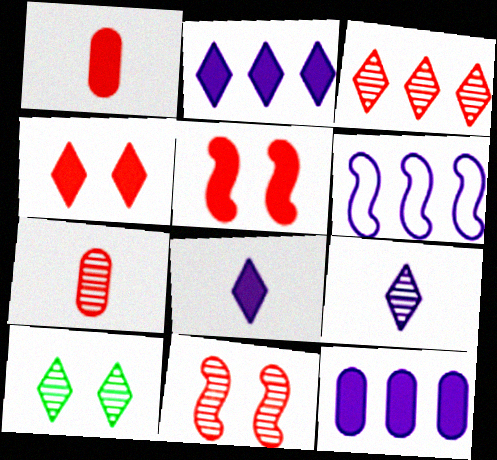[[1, 6, 10], 
[3, 7, 11], 
[3, 9, 10]]